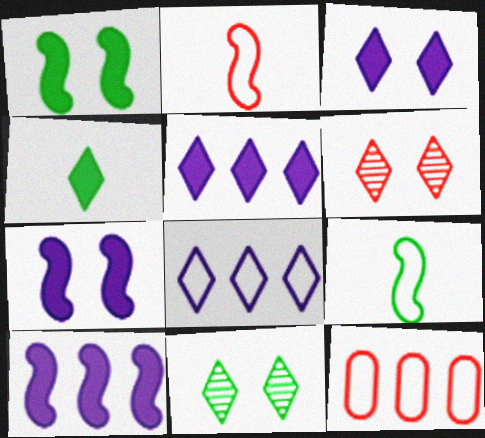[[4, 6, 8]]